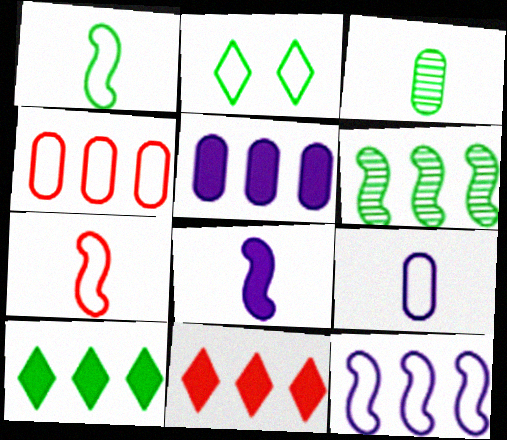[]